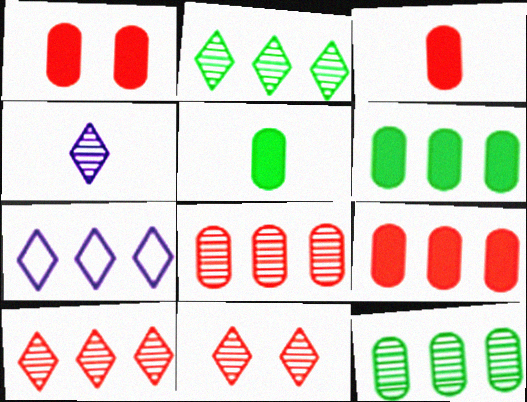[[1, 3, 9], 
[2, 4, 11]]